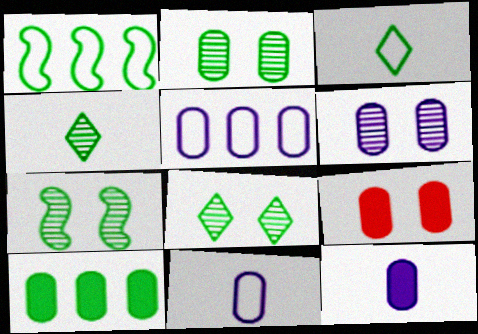[[2, 7, 8], 
[3, 7, 10], 
[5, 6, 12], 
[9, 10, 12]]